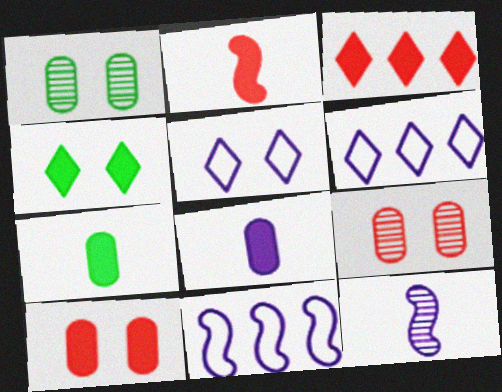[[1, 2, 6], 
[2, 3, 10]]